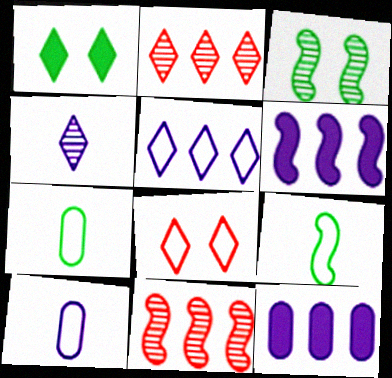[[1, 10, 11]]